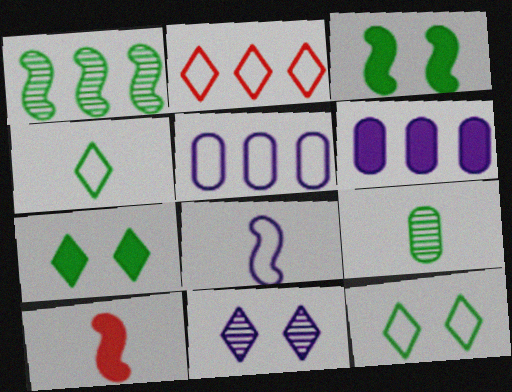[[1, 2, 6], 
[6, 7, 10], 
[6, 8, 11]]